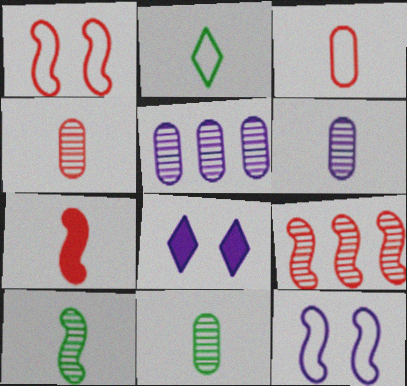[[1, 7, 9], 
[2, 6, 7], 
[4, 6, 11]]